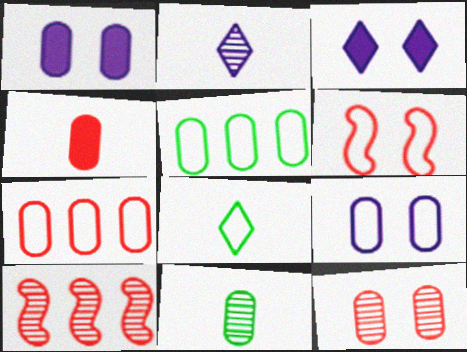[[1, 7, 11], 
[1, 8, 10], 
[4, 7, 12]]